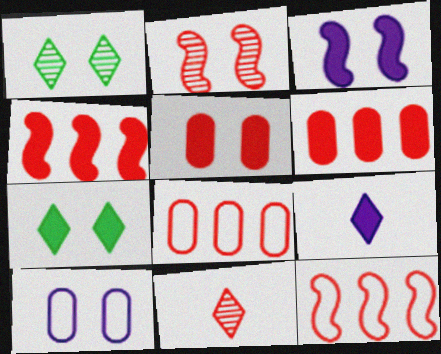[[2, 7, 10], 
[3, 5, 7], 
[5, 11, 12]]